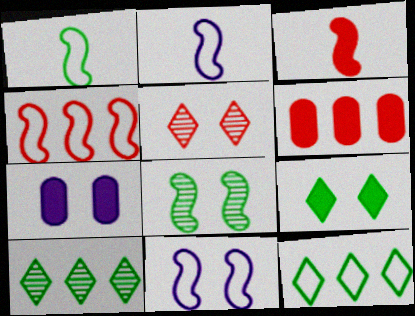[[1, 4, 11]]